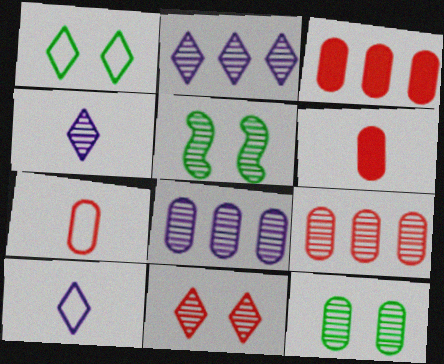[[3, 5, 10], 
[4, 5, 9]]